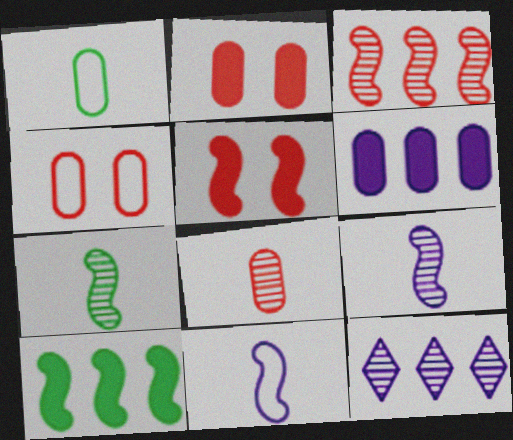[[1, 5, 12]]